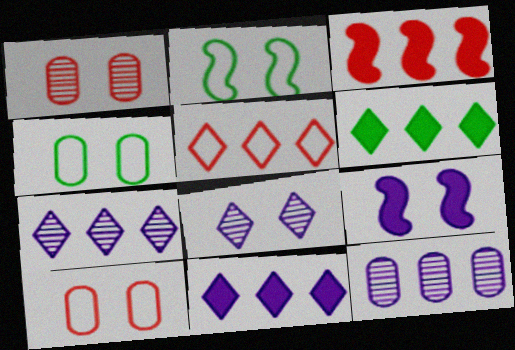[[5, 6, 7]]